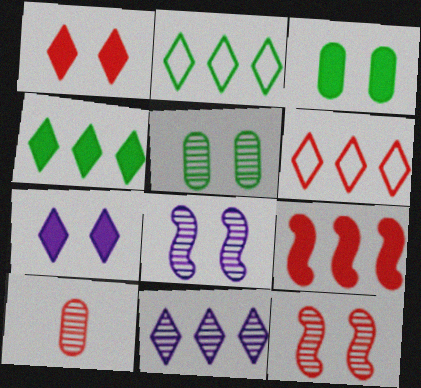[[4, 6, 11]]